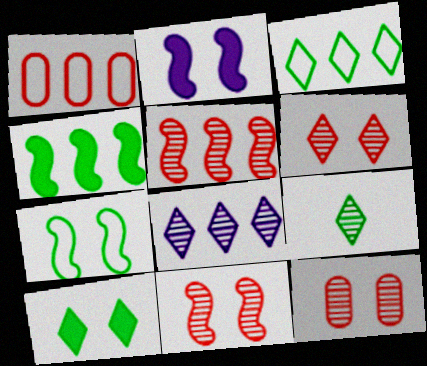[[1, 2, 9], 
[1, 4, 8], 
[2, 7, 11], 
[3, 9, 10], 
[6, 8, 9], 
[6, 11, 12]]